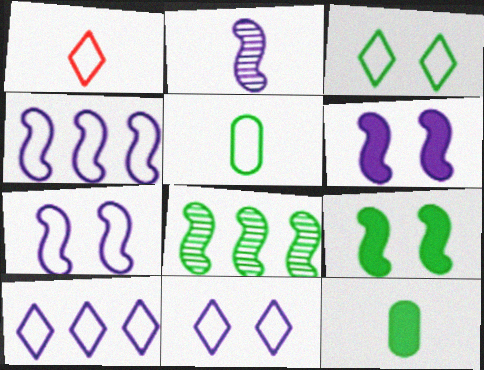[[1, 2, 12], 
[1, 3, 10], 
[2, 4, 6], 
[3, 8, 12]]